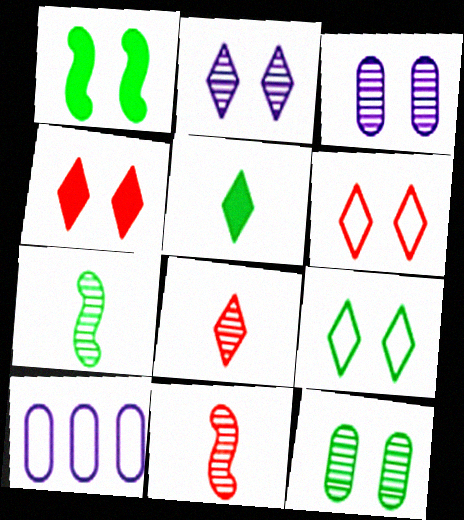[[1, 3, 6], 
[1, 8, 10], 
[1, 9, 12], 
[2, 4, 9], 
[4, 7, 10]]